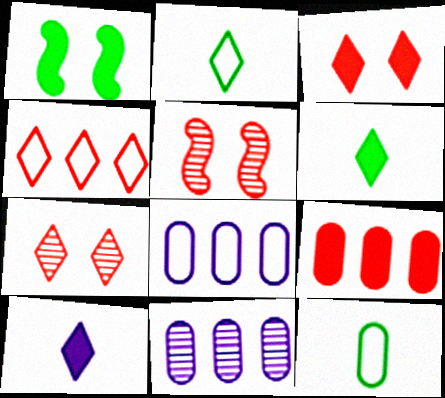[[1, 9, 10], 
[5, 6, 8]]